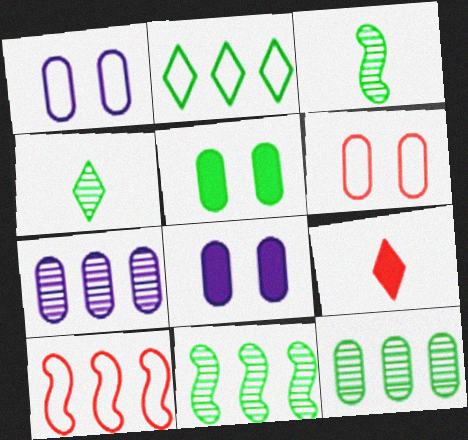[[1, 9, 11], 
[2, 3, 5], 
[4, 8, 10]]